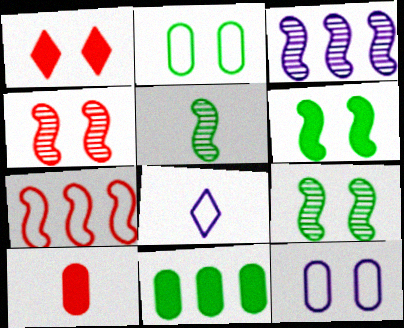[[1, 9, 12], 
[2, 7, 8], 
[3, 4, 5], 
[4, 8, 11], 
[5, 8, 10]]